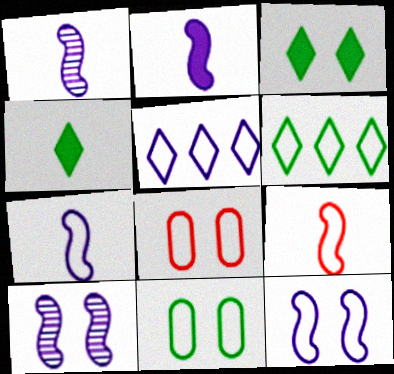[[1, 2, 7], 
[3, 8, 10], 
[5, 9, 11], 
[6, 7, 8]]